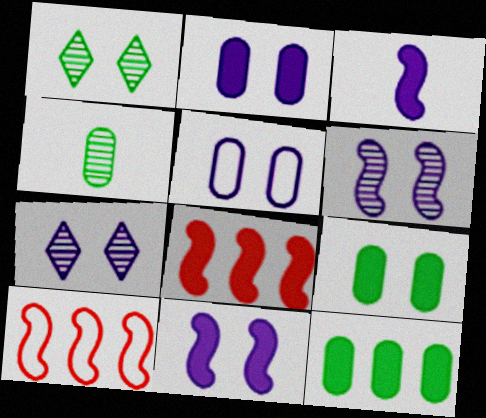[[5, 7, 11]]